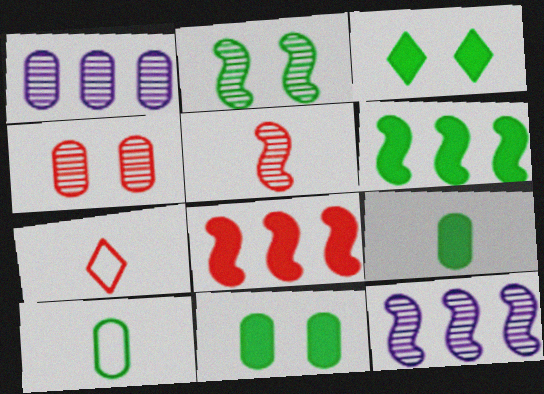[[2, 5, 12], 
[3, 6, 9], 
[4, 7, 8], 
[7, 11, 12]]